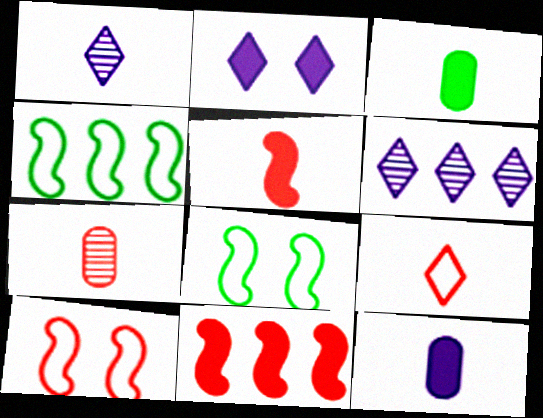[[2, 3, 11], 
[2, 4, 7], 
[3, 6, 10], 
[5, 7, 9]]